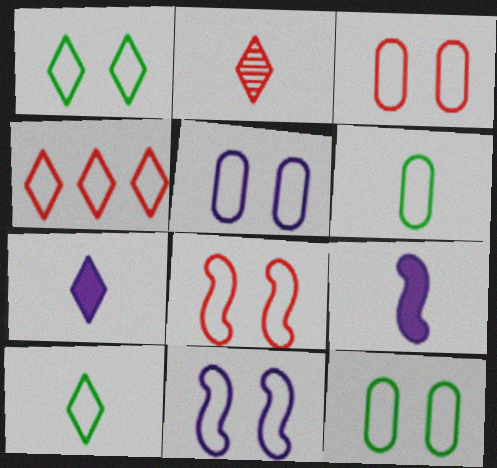[[1, 3, 11], 
[1, 5, 8], 
[2, 6, 9], 
[2, 7, 10], 
[3, 5, 12], 
[4, 6, 11]]